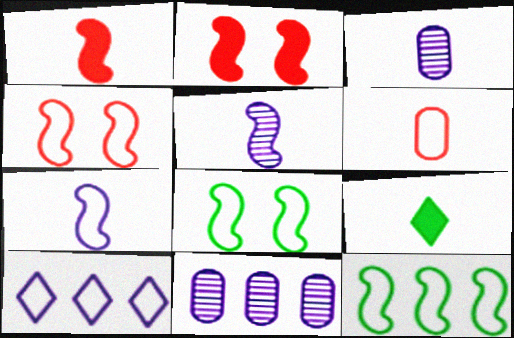[[2, 5, 12], 
[4, 7, 12], 
[4, 9, 11], 
[5, 6, 9], 
[6, 8, 10]]